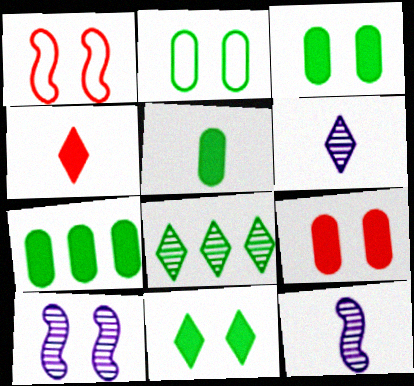[[1, 6, 7], 
[3, 5, 7]]